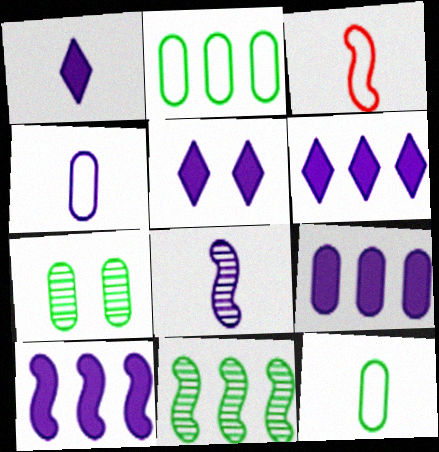[[1, 4, 8], 
[1, 5, 6], 
[3, 6, 7], 
[6, 9, 10]]